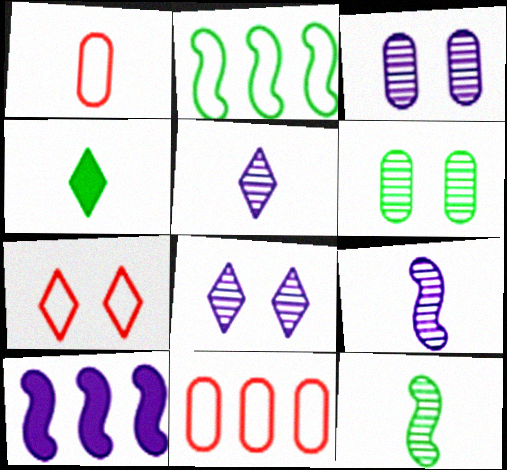[[1, 4, 9], 
[2, 4, 6]]